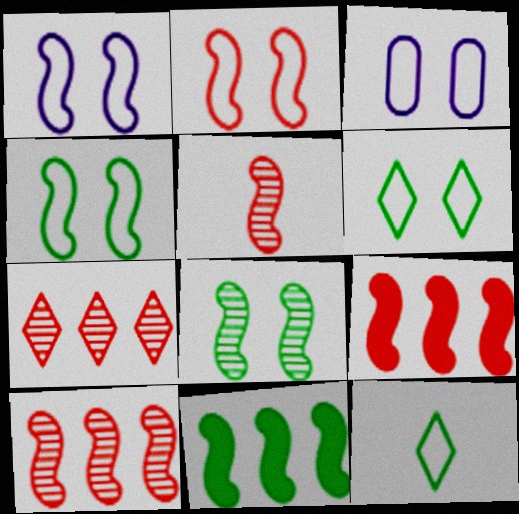[[1, 2, 4], 
[1, 5, 11], 
[2, 3, 6], 
[2, 5, 9]]